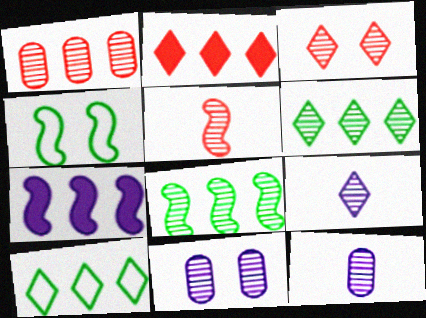[[1, 3, 5], 
[1, 7, 10], 
[2, 4, 12], 
[3, 6, 9], 
[3, 8, 12], 
[4, 5, 7], 
[5, 6, 11]]